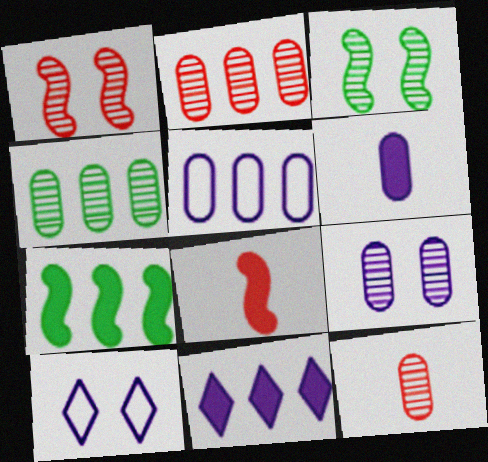[[4, 8, 10], 
[4, 9, 12], 
[5, 6, 9], 
[7, 10, 12]]